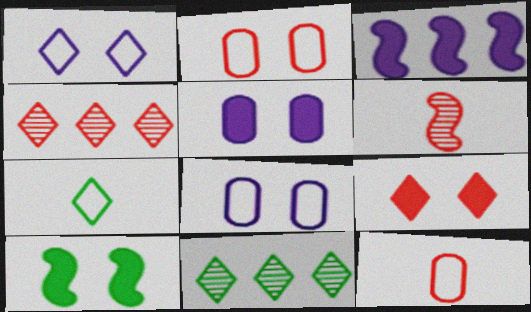[[5, 9, 10]]